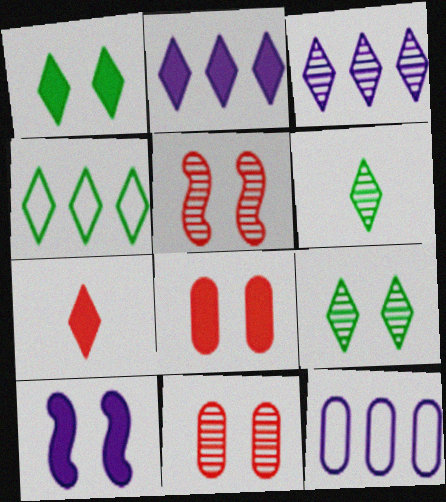[[1, 2, 7], 
[1, 4, 6], 
[1, 8, 10]]